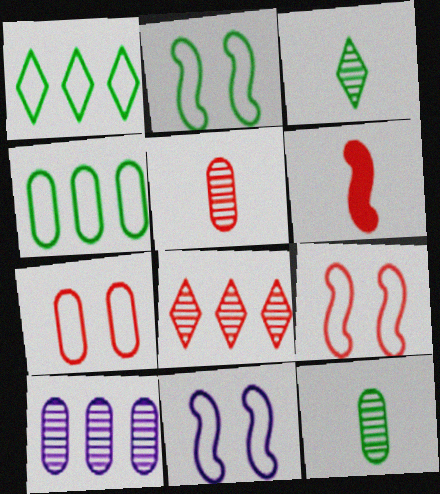[[2, 9, 11], 
[6, 7, 8]]